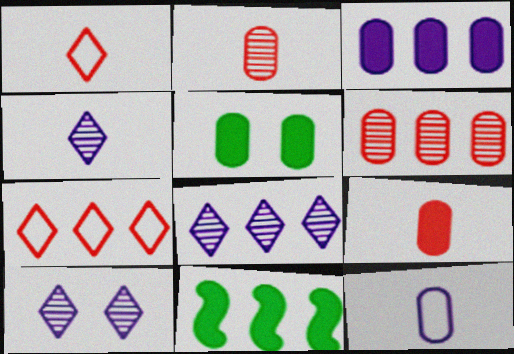[[3, 5, 9], 
[4, 8, 10], 
[5, 6, 12]]